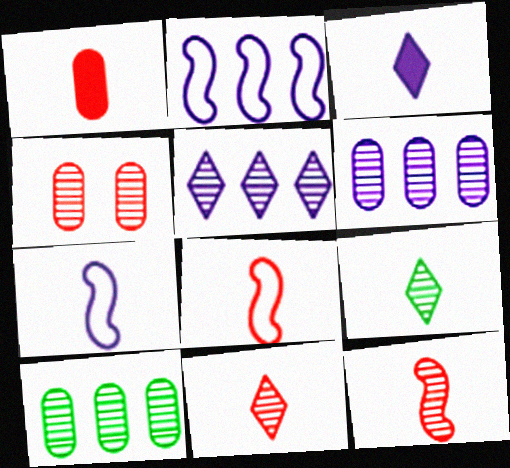[[1, 7, 9], 
[1, 8, 11]]